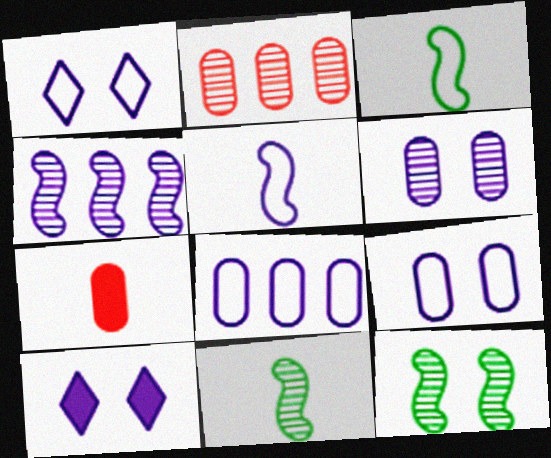[[1, 5, 8], 
[2, 3, 10]]